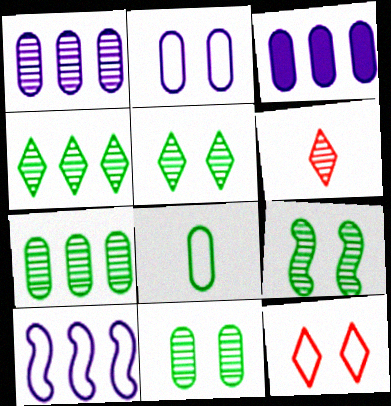[[1, 6, 9], 
[5, 9, 11], 
[8, 10, 12]]